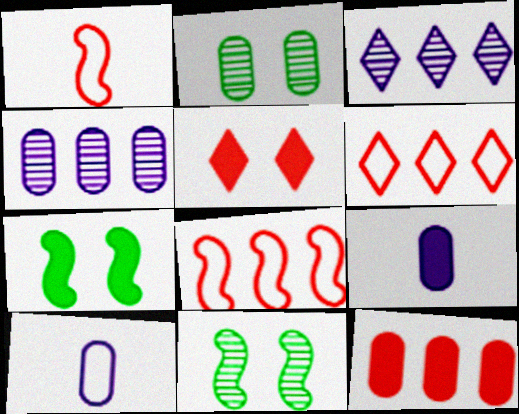[[2, 10, 12], 
[6, 9, 11]]